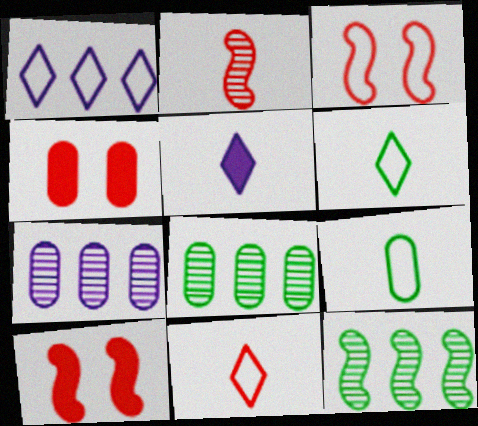[[1, 3, 9], 
[2, 5, 9], 
[3, 5, 8], 
[4, 7, 9], 
[6, 7, 10]]